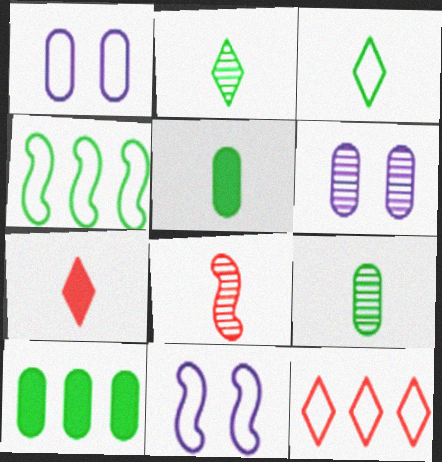[[4, 6, 7]]